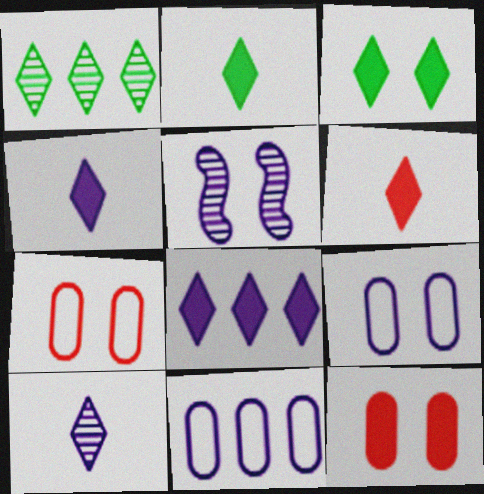[[2, 4, 6], 
[3, 5, 7], 
[3, 6, 8], 
[4, 5, 11]]